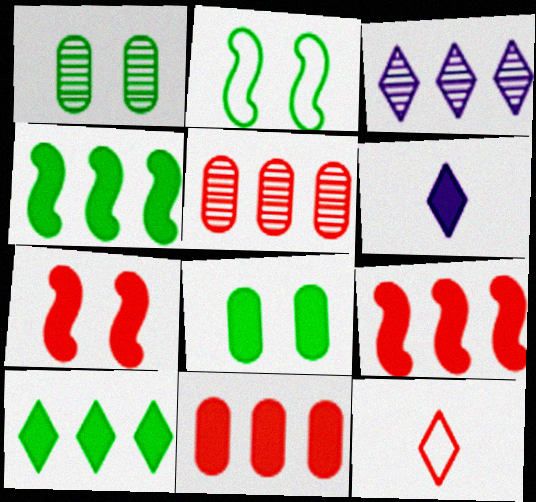[[2, 5, 6], 
[5, 7, 12], 
[6, 8, 9]]